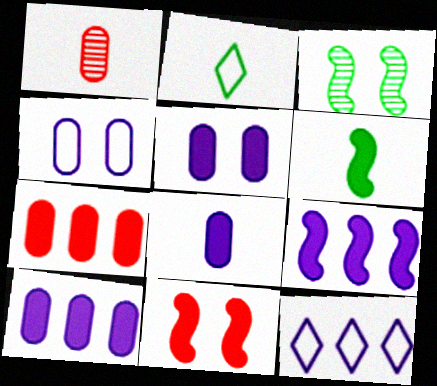[[5, 8, 10], 
[6, 9, 11]]